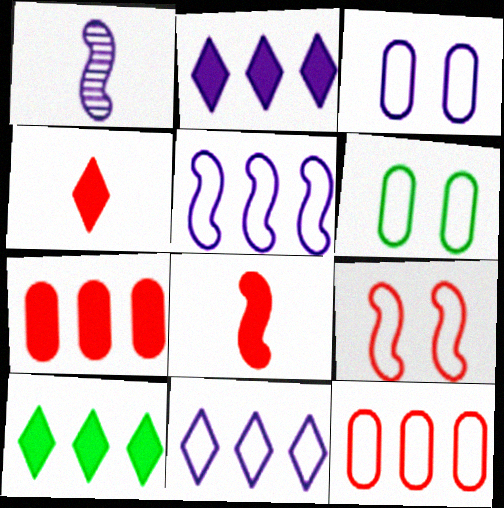[[1, 2, 3]]